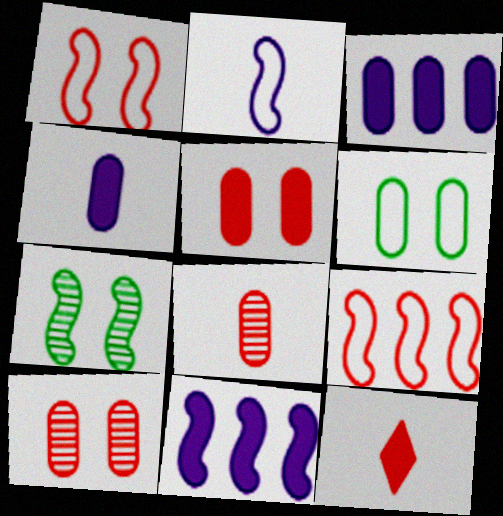[[3, 6, 8], 
[9, 10, 12]]